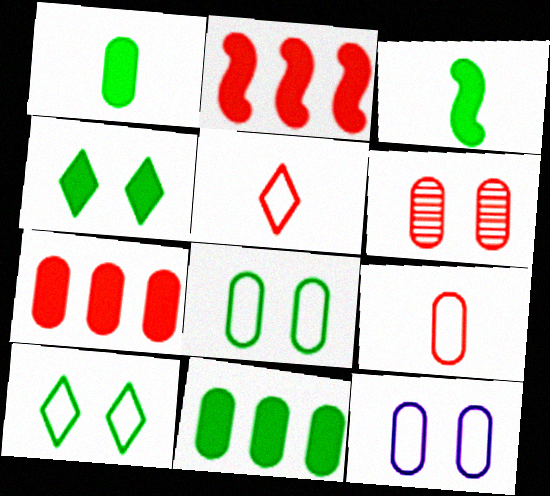[[2, 5, 6], 
[3, 4, 11], 
[6, 7, 9]]